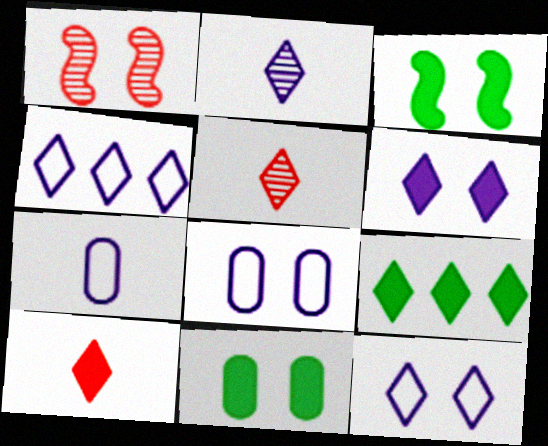[[1, 7, 9], 
[1, 11, 12], 
[2, 4, 6], 
[5, 9, 12], 
[6, 9, 10]]